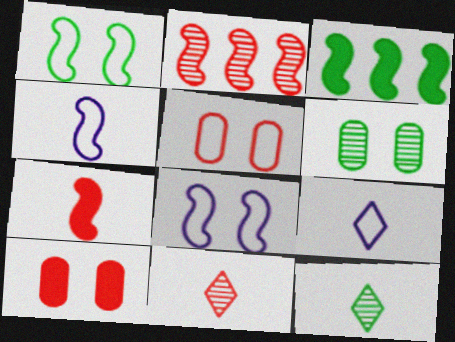[]